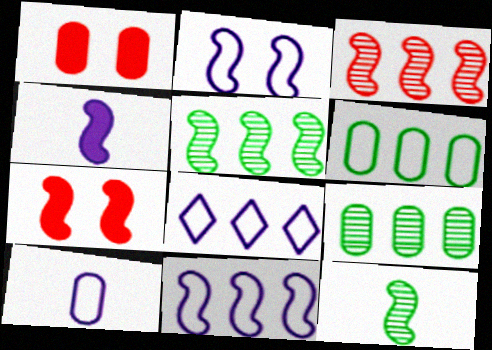[[1, 8, 12], 
[1, 9, 10], 
[2, 8, 10], 
[7, 11, 12]]